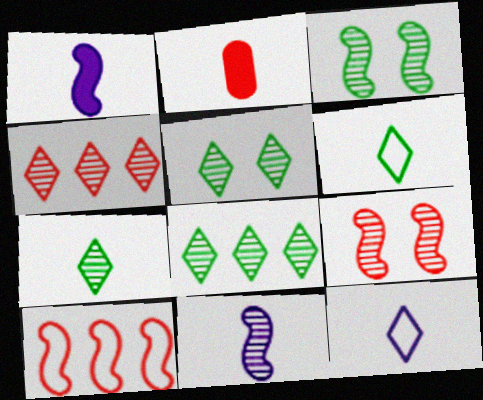[[1, 3, 10], 
[2, 6, 11], 
[5, 7, 8]]